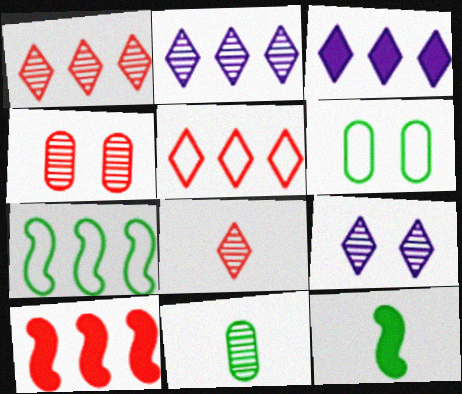[]